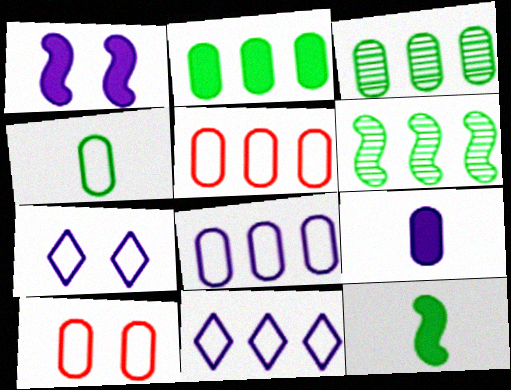[[3, 9, 10], 
[4, 8, 10]]